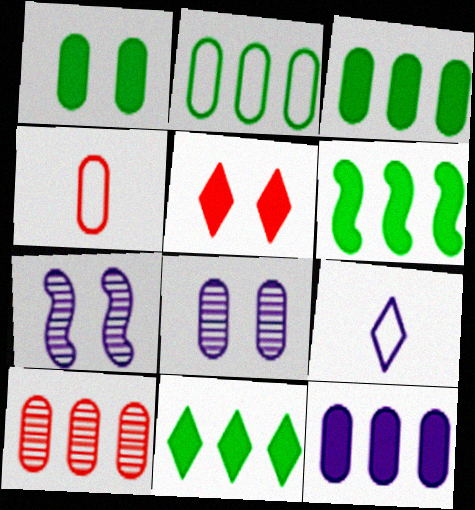[[2, 10, 12], 
[3, 4, 8], 
[3, 6, 11], 
[4, 7, 11], 
[7, 9, 12]]